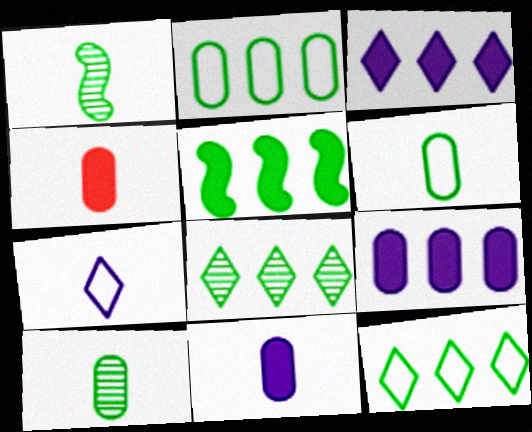[[1, 4, 7], 
[2, 5, 8]]